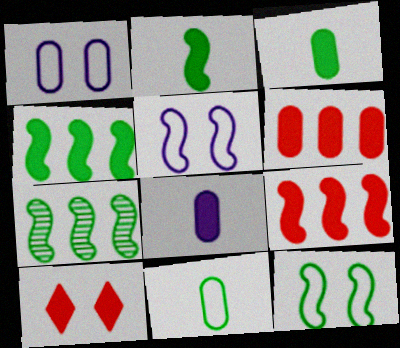[[2, 7, 12], 
[4, 8, 10]]